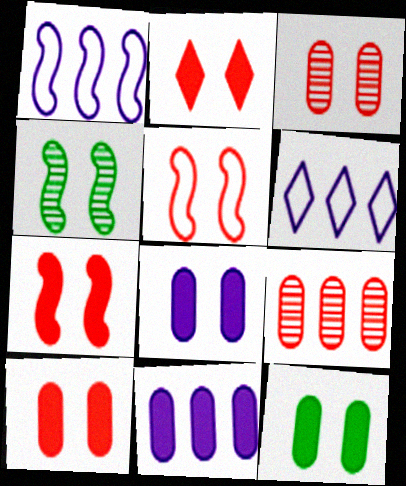[[2, 3, 5], 
[2, 7, 10], 
[8, 10, 12]]